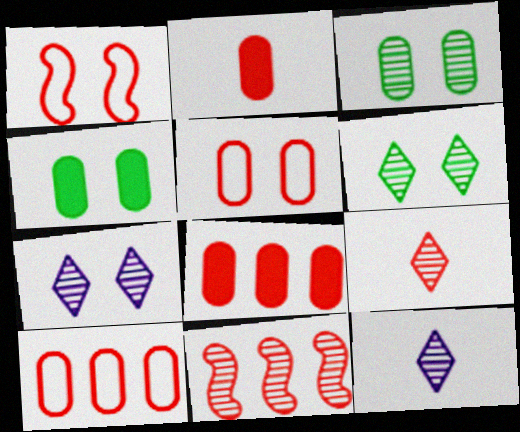[[1, 4, 7], 
[1, 8, 9], 
[3, 11, 12]]